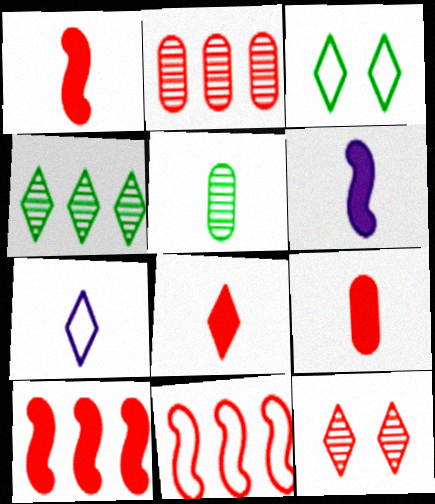[[1, 5, 7], 
[1, 8, 9], 
[2, 3, 6], 
[9, 11, 12]]